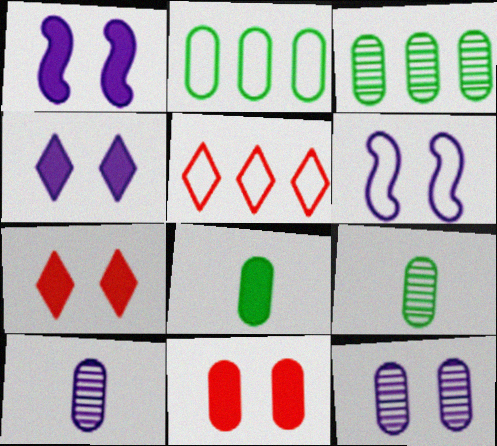[[1, 5, 9], 
[2, 10, 11], 
[4, 6, 12]]